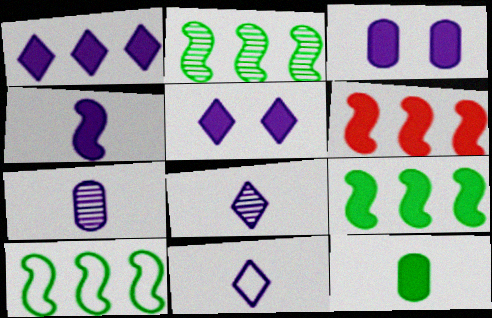[[1, 3, 4], 
[2, 9, 10], 
[4, 7, 11], 
[5, 6, 12]]